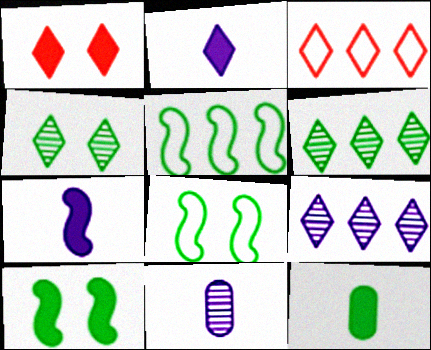[[1, 5, 11], 
[2, 3, 4], 
[3, 10, 11], 
[4, 5, 12], 
[6, 8, 12]]